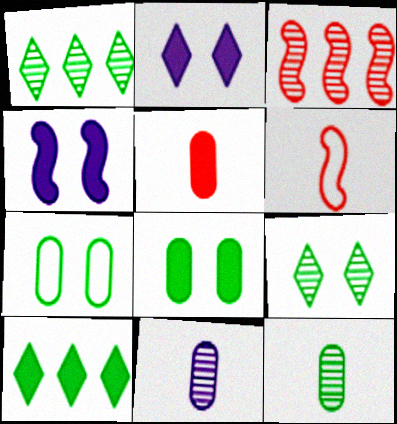[[3, 9, 11], 
[4, 5, 10]]